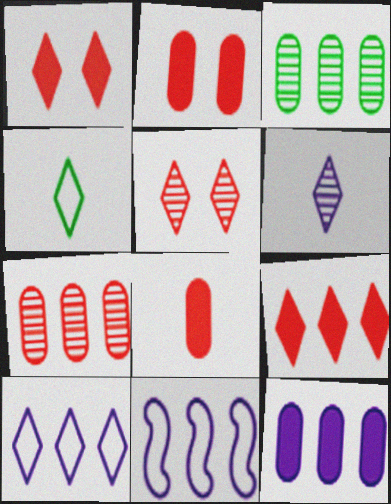[[3, 9, 11]]